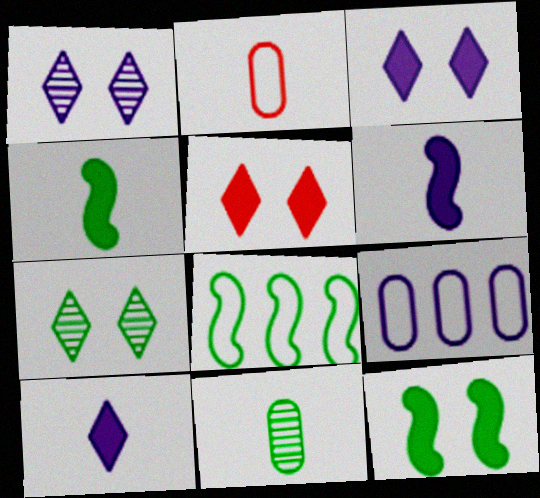[[1, 6, 9]]